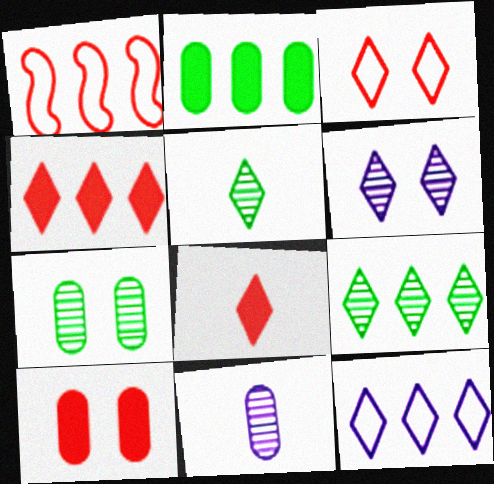[[4, 9, 12]]